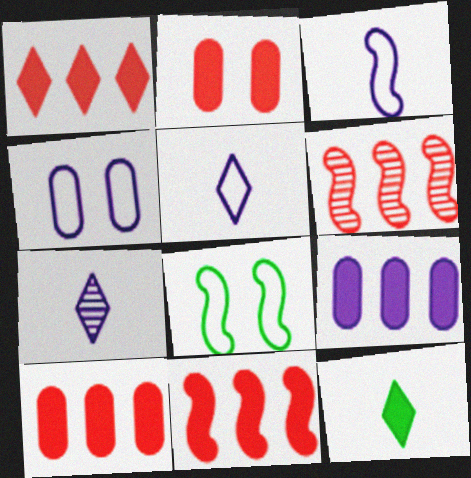[[1, 10, 11], 
[4, 6, 12], 
[7, 8, 10]]